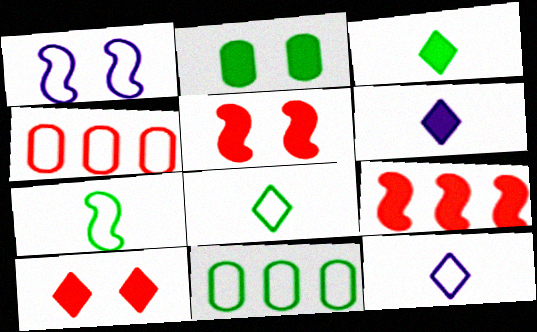[[1, 4, 8], 
[2, 6, 9]]